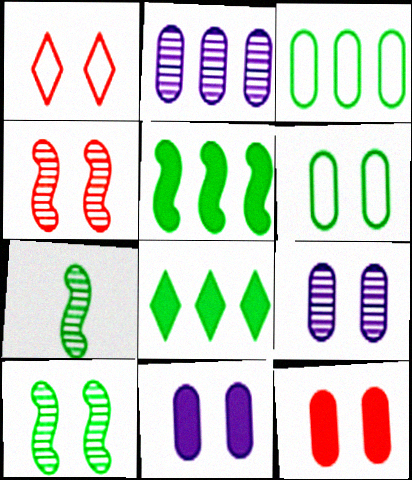[[1, 4, 12], 
[1, 10, 11], 
[6, 7, 8], 
[6, 9, 12]]